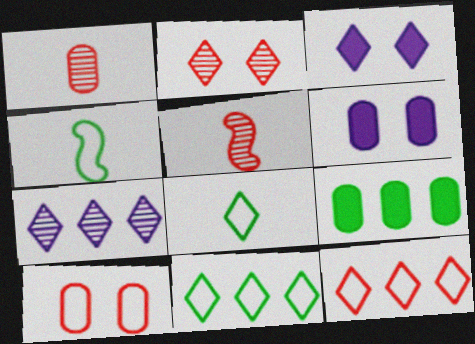[[5, 6, 11]]